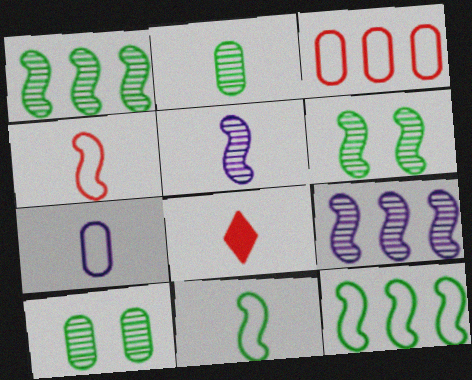[]